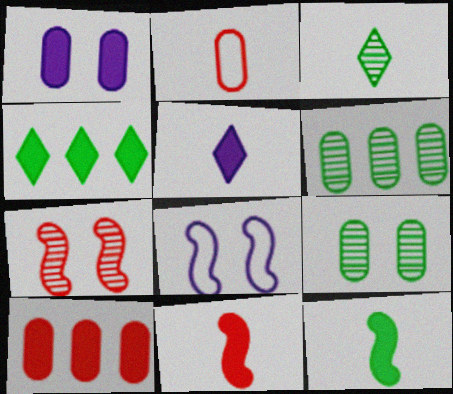[[1, 2, 6], 
[1, 4, 11], 
[3, 8, 10]]